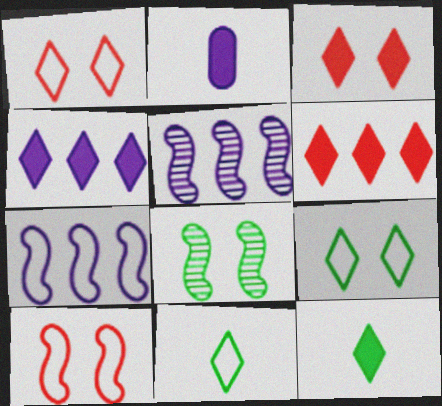[[3, 4, 12]]